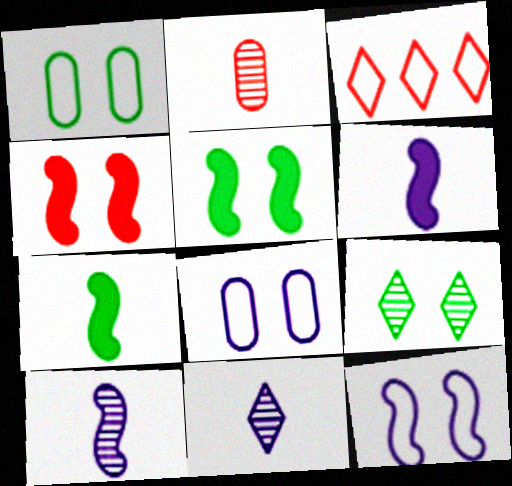[[1, 5, 9], 
[2, 3, 4], 
[4, 8, 9]]